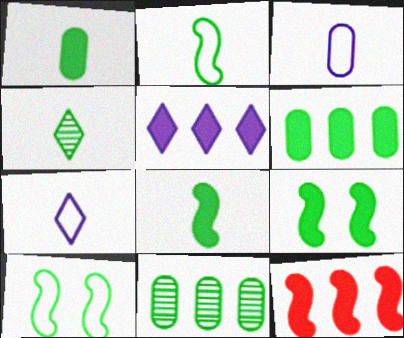[[1, 2, 4], 
[4, 6, 10], 
[5, 6, 12]]